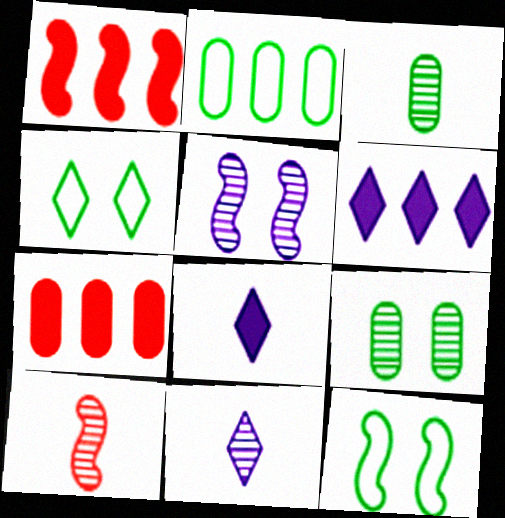[[3, 10, 11], 
[7, 11, 12]]